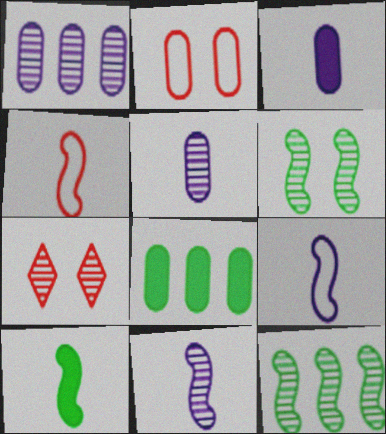[[2, 5, 8], 
[4, 10, 11], 
[5, 7, 12], 
[7, 8, 9]]